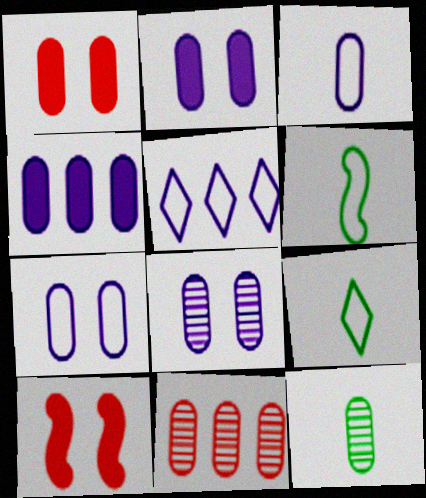[[2, 7, 8], 
[3, 4, 8], 
[5, 10, 12], 
[8, 11, 12]]